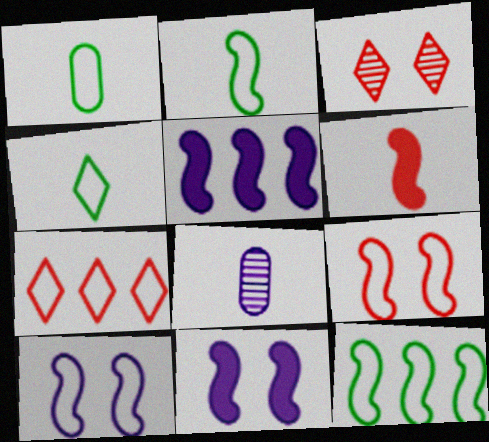[[1, 2, 4], 
[1, 3, 5], 
[1, 7, 10], 
[4, 6, 8]]